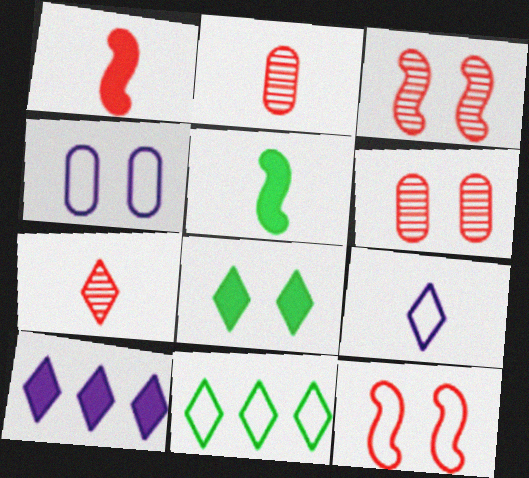[[2, 5, 9], 
[3, 4, 8]]